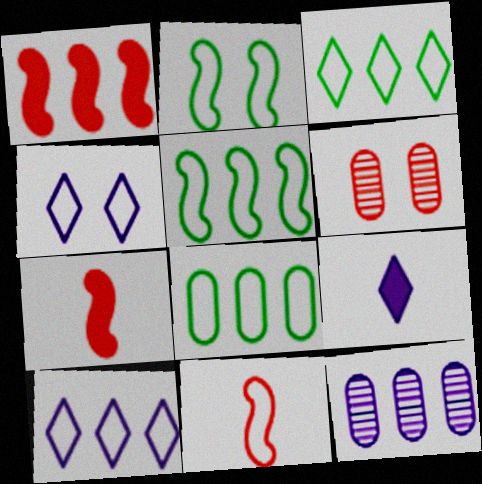[[1, 3, 12], 
[3, 5, 8], 
[4, 8, 11], 
[5, 6, 9]]